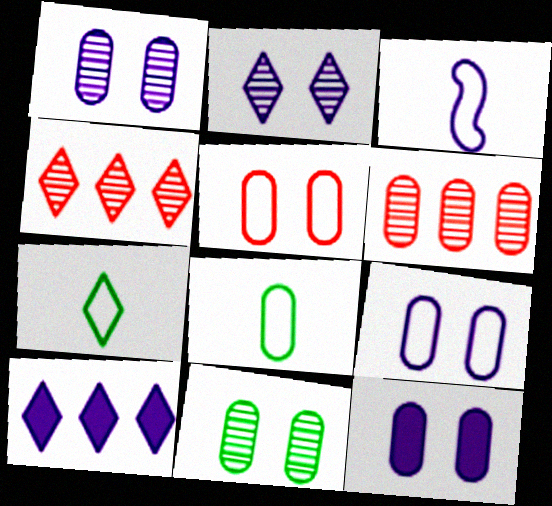[[1, 3, 10], 
[1, 9, 12], 
[5, 11, 12], 
[6, 8, 12]]